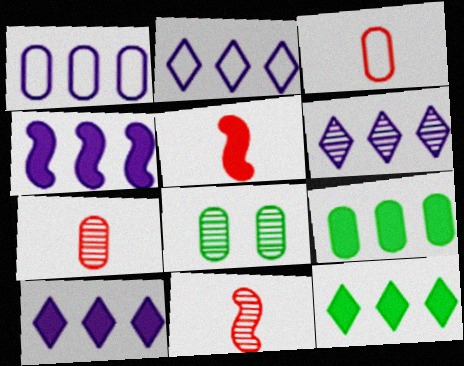[[1, 4, 6], 
[2, 5, 8], 
[2, 6, 10], 
[6, 8, 11]]